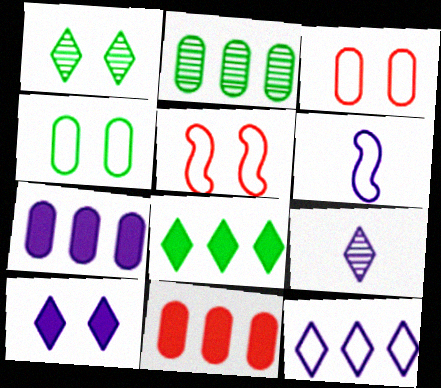[[1, 6, 11], 
[9, 10, 12]]